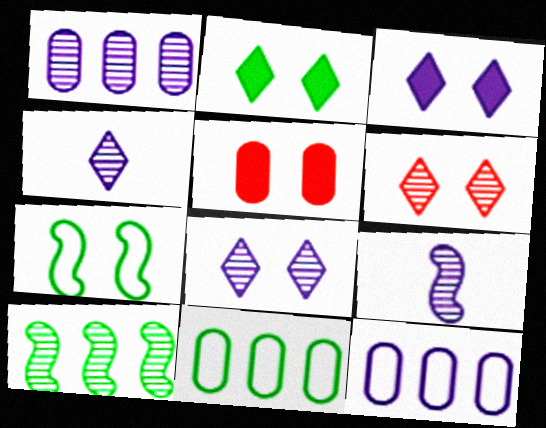[[1, 8, 9], 
[3, 9, 12], 
[5, 7, 8]]